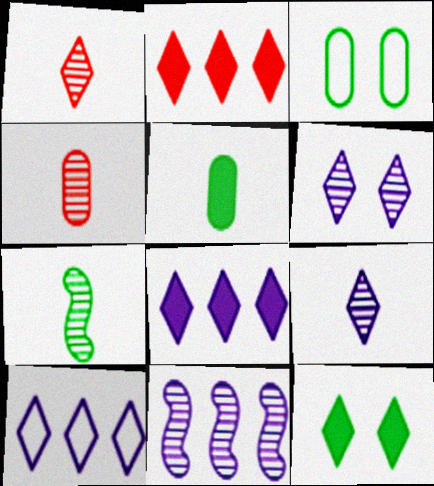[[1, 10, 12], 
[4, 7, 9]]